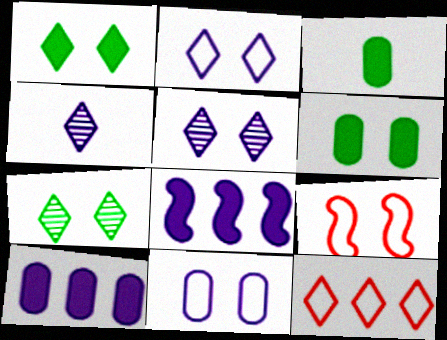[[1, 4, 12], 
[4, 8, 11], 
[5, 6, 9]]